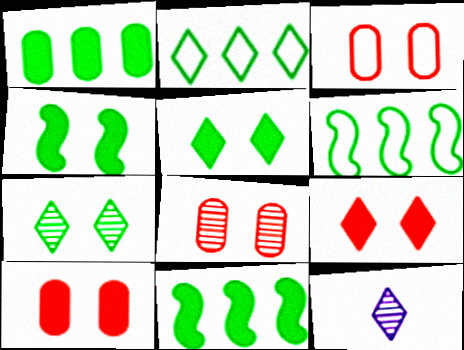[[2, 9, 12], 
[3, 8, 10], 
[3, 11, 12], 
[6, 10, 12]]